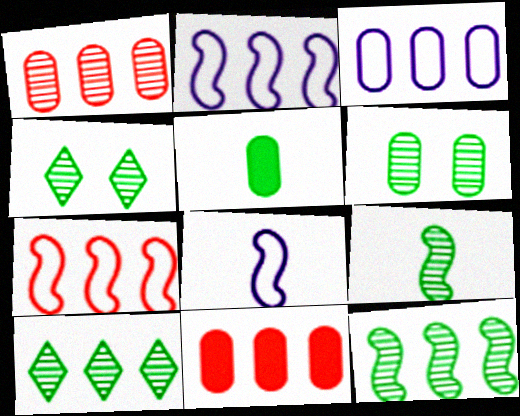[[2, 10, 11], 
[4, 8, 11], 
[6, 9, 10]]